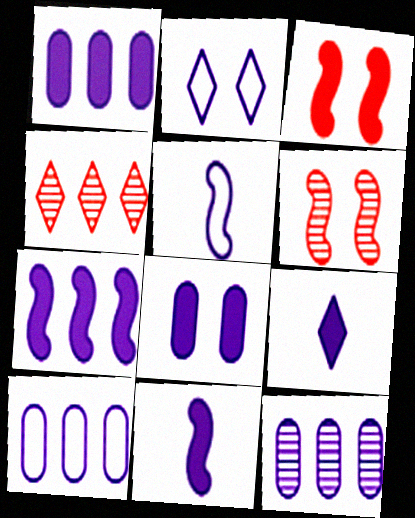[[1, 10, 12], 
[2, 5, 10], 
[2, 11, 12], 
[7, 8, 9]]